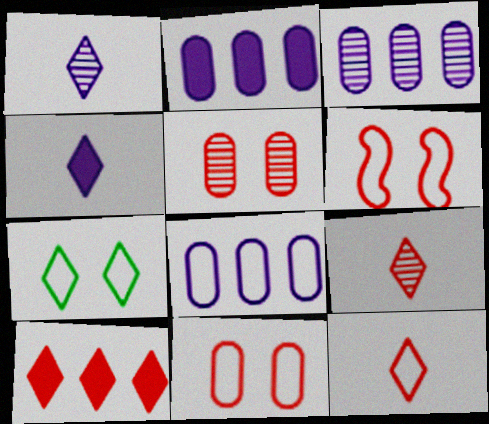[[1, 7, 10], 
[2, 3, 8]]